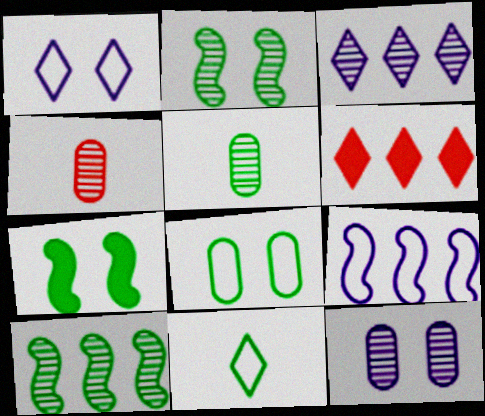[[2, 3, 4]]